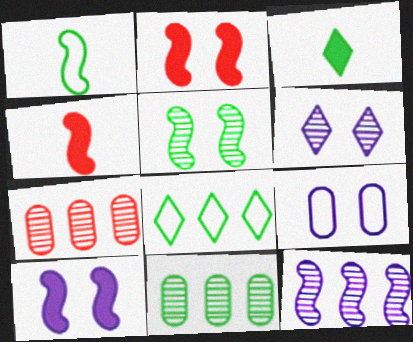[[1, 2, 12], 
[6, 9, 10]]